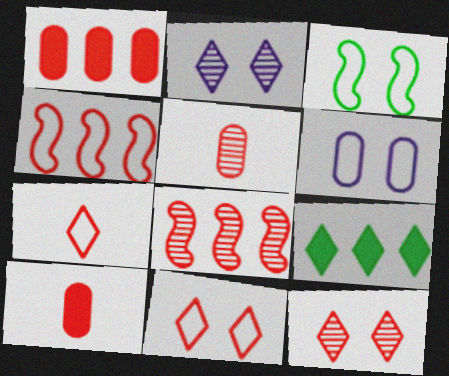[[2, 7, 9], 
[3, 6, 11], 
[4, 10, 12], 
[5, 8, 12], 
[8, 10, 11]]